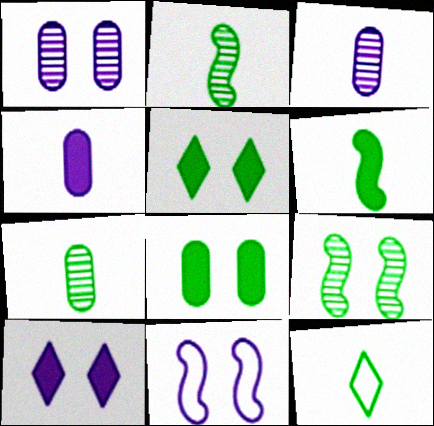[[1, 10, 11], 
[6, 7, 12]]